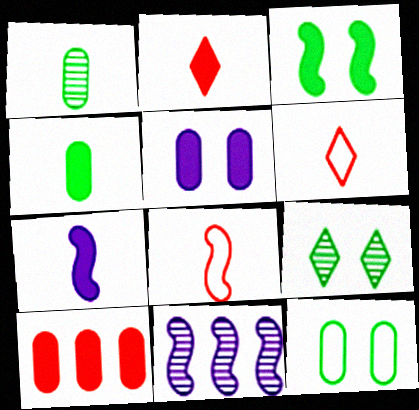[[1, 6, 7], 
[2, 4, 7], 
[2, 11, 12], 
[3, 8, 11], 
[3, 9, 12], 
[4, 5, 10]]